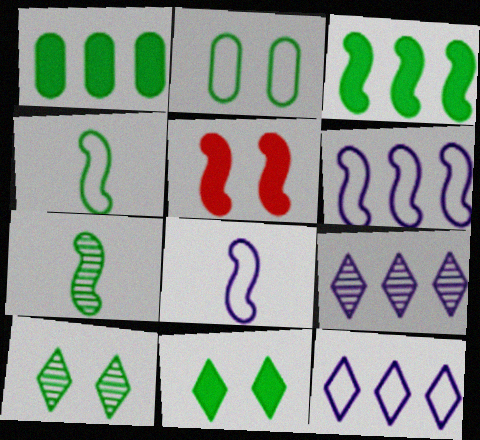[[1, 4, 10], 
[5, 6, 7]]